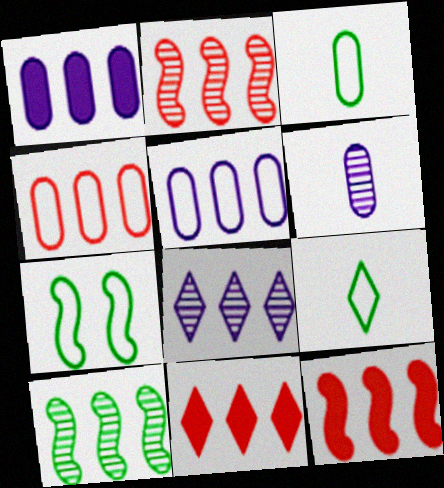[[2, 4, 11], 
[5, 10, 11], 
[6, 7, 11]]